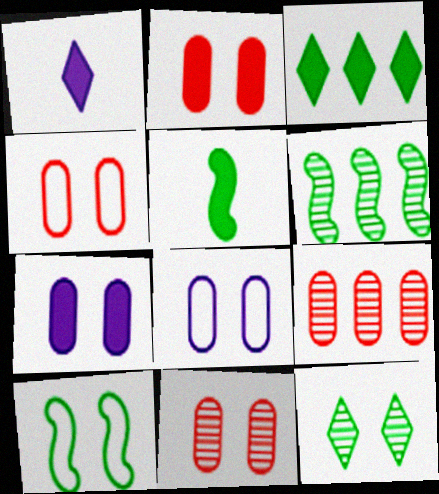[[1, 4, 6], 
[1, 9, 10], 
[2, 4, 11], 
[5, 6, 10]]